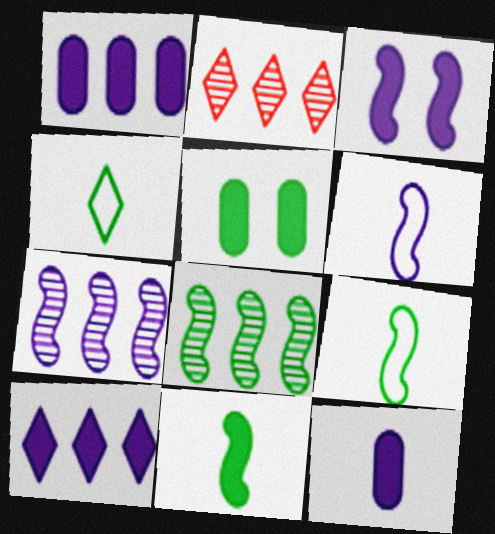[[2, 5, 6], 
[3, 6, 7], 
[3, 10, 12], 
[4, 5, 8]]